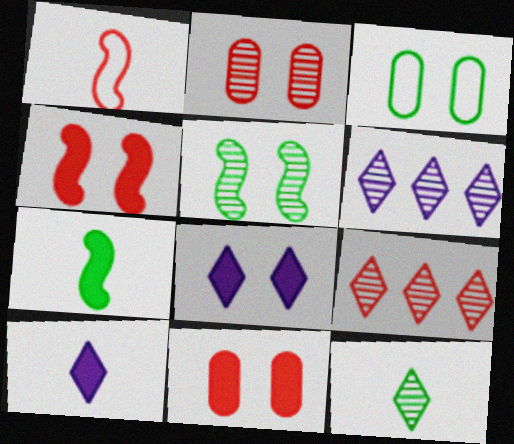[[1, 9, 11]]